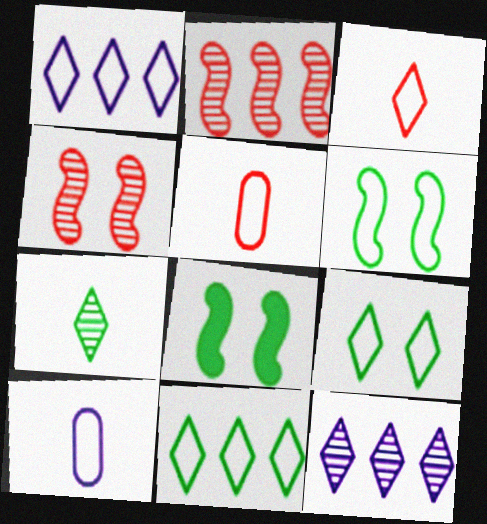[[1, 3, 9], 
[1, 5, 6], 
[5, 8, 12]]